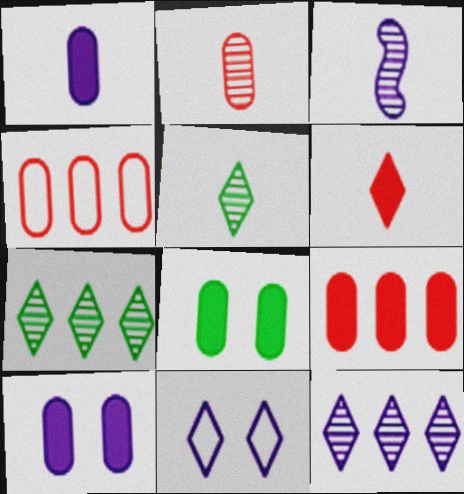[[1, 8, 9], 
[2, 3, 5], 
[6, 7, 11]]